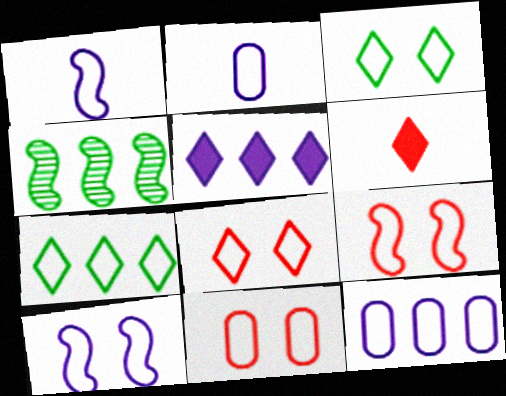[[1, 7, 11], 
[2, 7, 9], 
[3, 10, 11], 
[8, 9, 11]]